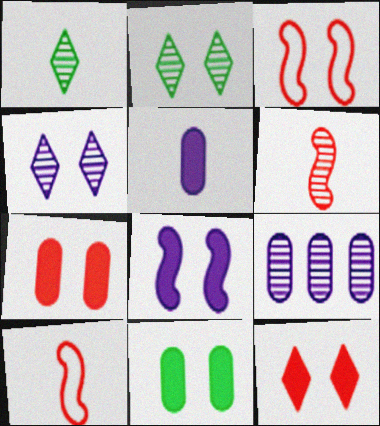[[1, 5, 10], 
[2, 6, 9], 
[3, 4, 11], 
[8, 11, 12]]